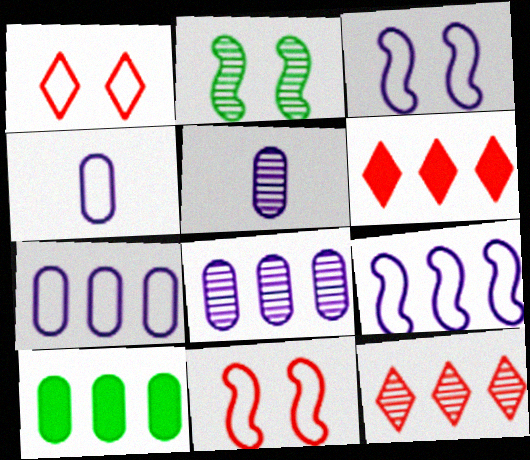[[2, 4, 6], 
[2, 5, 12], 
[9, 10, 12]]